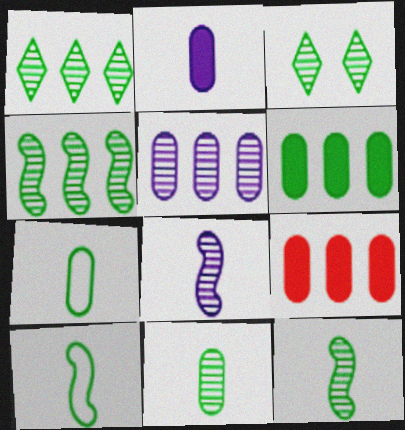[[3, 4, 11], 
[3, 6, 10]]